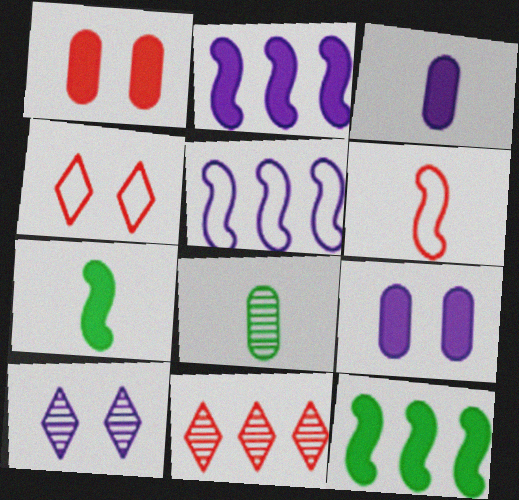[[1, 6, 11], 
[2, 4, 8], 
[3, 5, 10]]